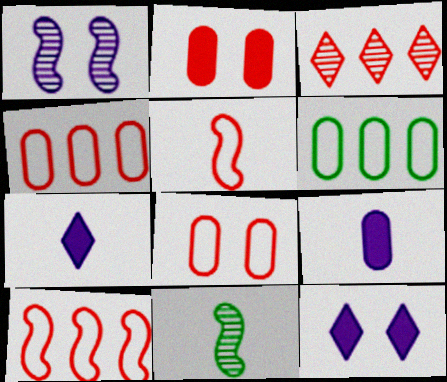[[2, 3, 5], 
[4, 11, 12]]